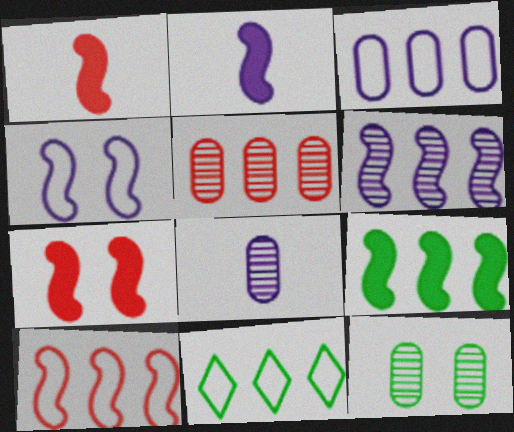[[2, 4, 6], 
[2, 7, 9], 
[3, 10, 11], 
[5, 8, 12], 
[6, 9, 10], 
[7, 8, 11]]